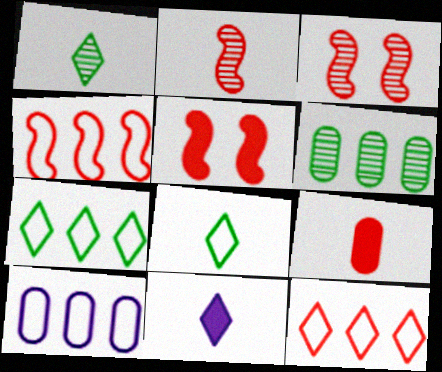[[1, 5, 10], 
[2, 4, 5], 
[3, 9, 12], 
[4, 7, 10]]